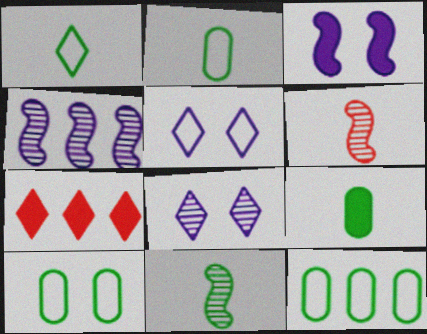[[1, 7, 8], 
[1, 9, 11], 
[2, 10, 12], 
[3, 7, 9], 
[4, 7, 12]]